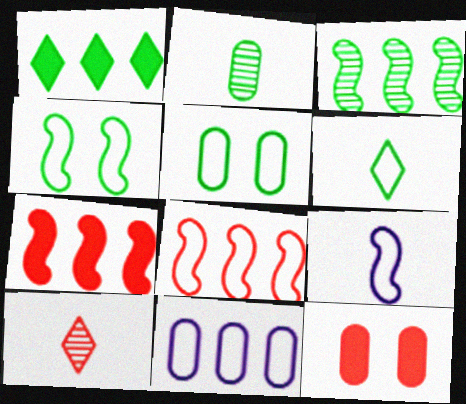[[1, 2, 4], 
[2, 11, 12], 
[4, 8, 9], 
[8, 10, 12]]